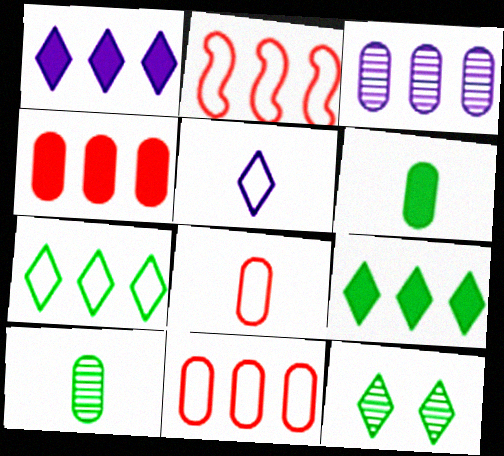[[2, 3, 9]]